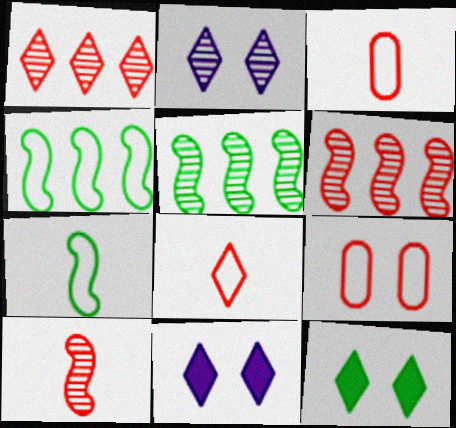[[3, 5, 11]]